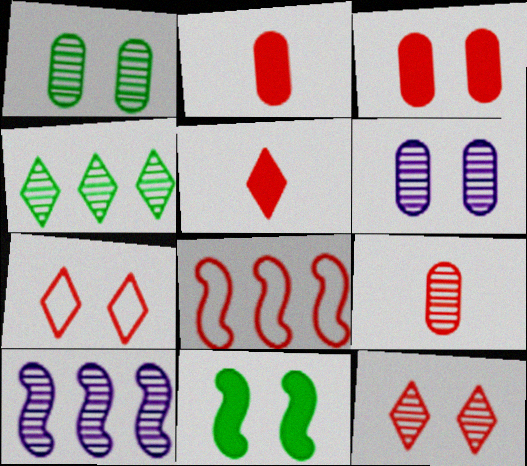[[2, 8, 12], 
[6, 7, 11]]